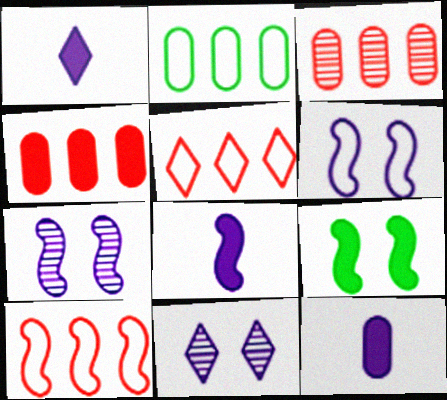[[1, 4, 9], 
[1, 8, 12]]